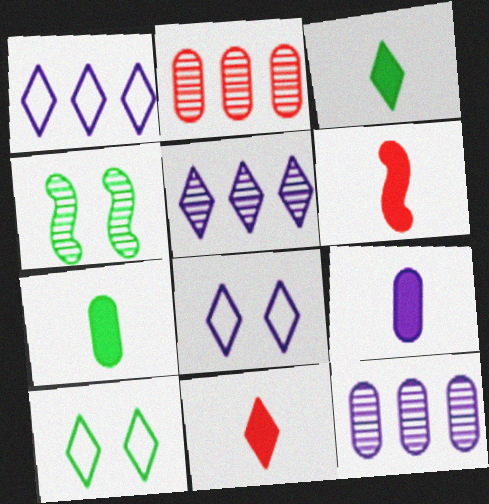[[3, 6, 9], 
[5, 10, 11], 
[6, 10, 12]]